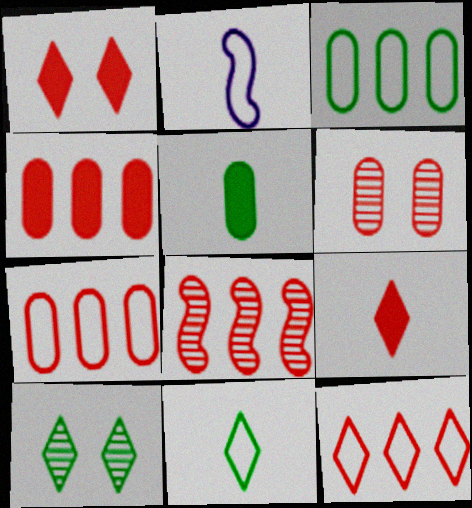[[2, 4, 10], 
[4, 8, 12]]